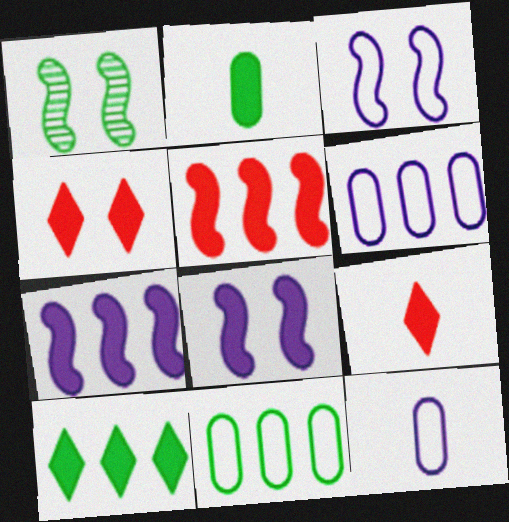[[1, 6, 9], 
[2, 4, 7]]